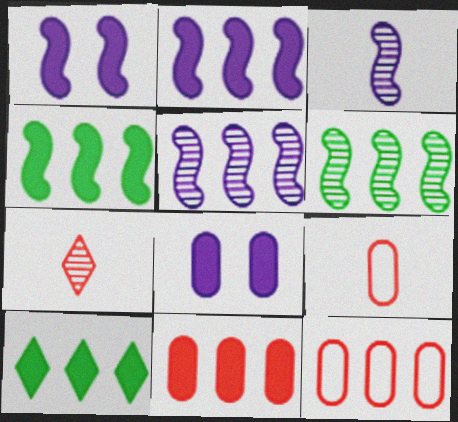[[2, 10, 11], 
[5, 10, 12]]